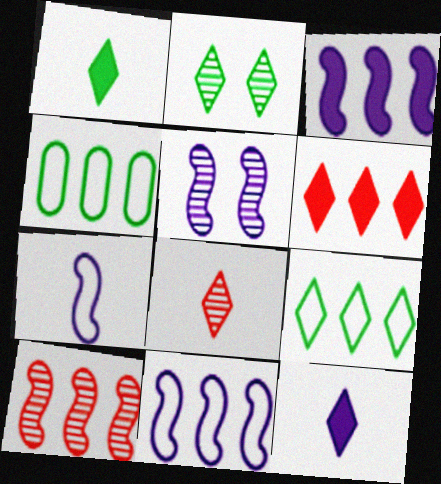[[1, 2, 9], 
[3, 5, 7]]